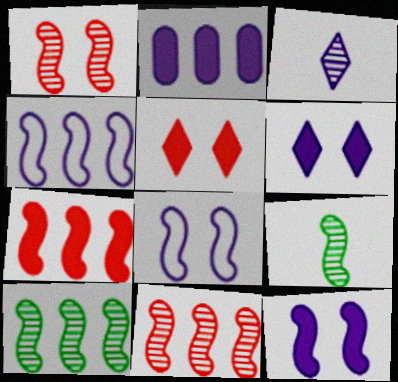[[2, 3, 8], 
[4, 7, 10], 
[7, 8, 9]]